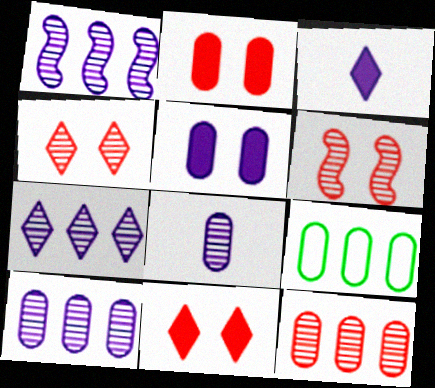[[1, 7, 10], 
[2, 8, 9], 
[3, 6, 9]]